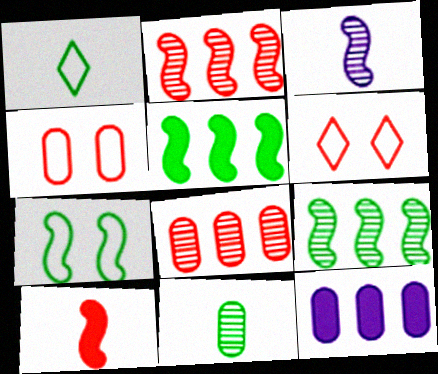[[4, 11, 12], 
[6, 8, 10]]